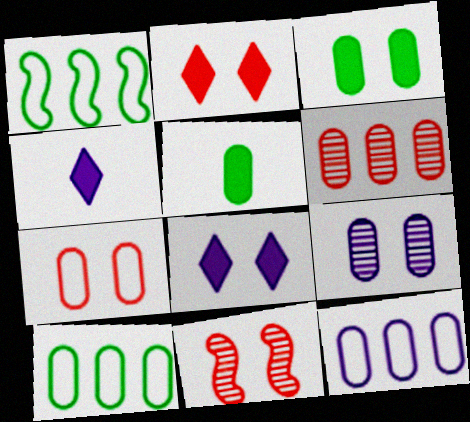[[2, 7, 11], 
[3, 7, 9], 
[4, 10, 11]]